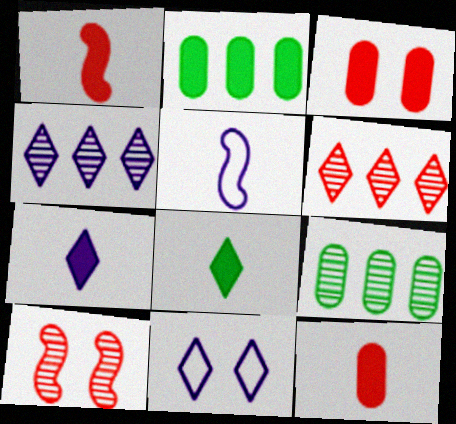[[1, 9, 11], 
[4, 7, 11], 
[6, 8, 11]]